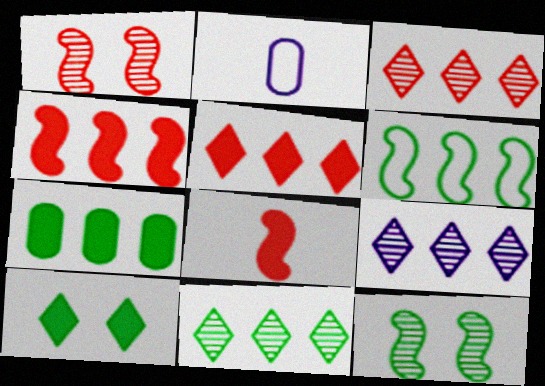[[2, 5, 12], 
[3, 9, 11], 
[6, 7, 11]]